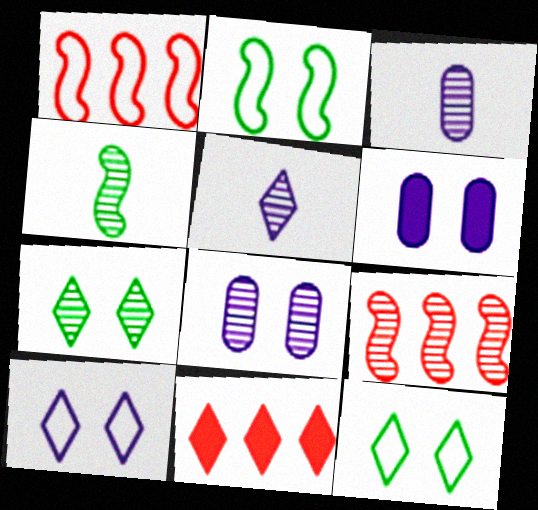[[2, 3, 11], 
[3, 7, 9], 
[5, 11, 12]]